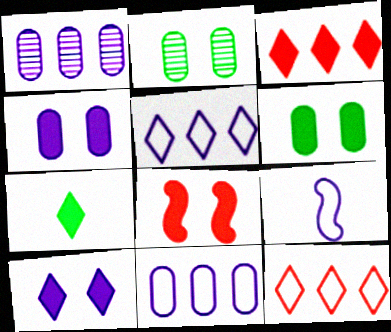[[1, 9, 10], 
[2, 3, 9], 
[3, 7, 10], 
[6, 8, 10]]